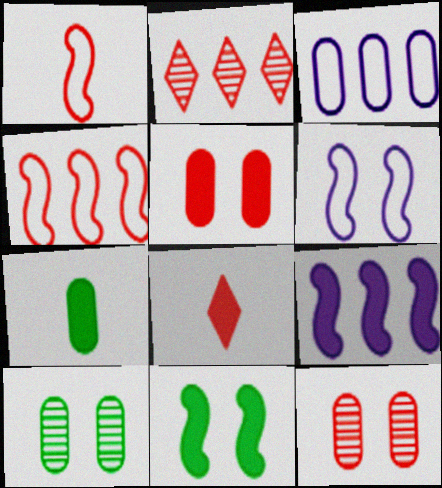[[1, 2, 5], 
[2, 6, 7], 
[3, 7, 12], 
[4, 8, 12]]